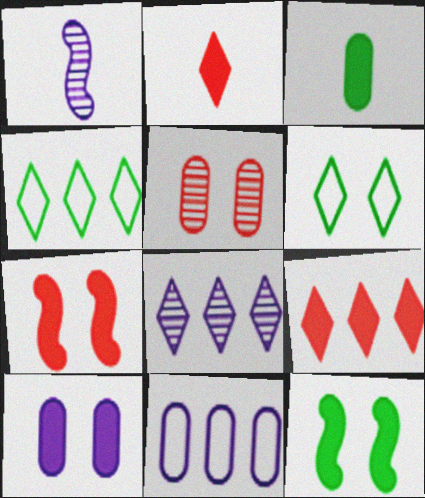[[2, 6, 8], 
[3, 5, 11], 
[4, 8, 9]]